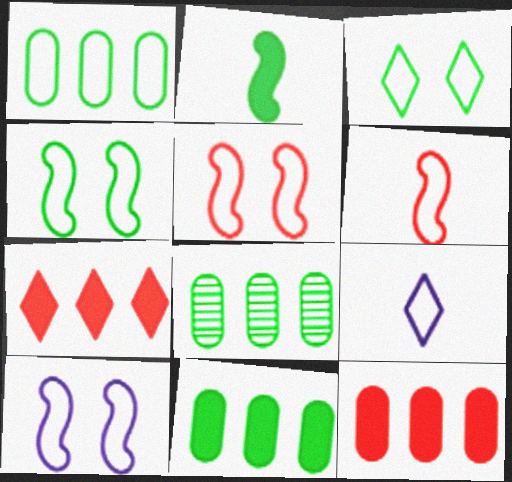[[1, 5, 9], 
[1, 8, 11], 
[2, 3, 8], 
[4, 5, 10]]